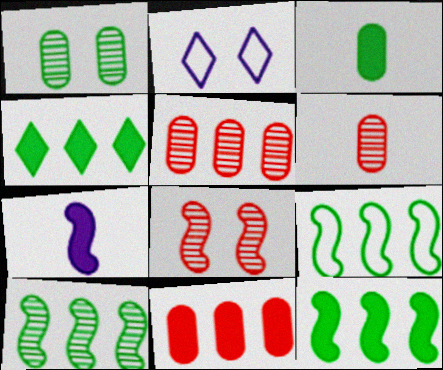[[2, 6, 12], 
[7, 8, 9], 
[9, 10, 12]]